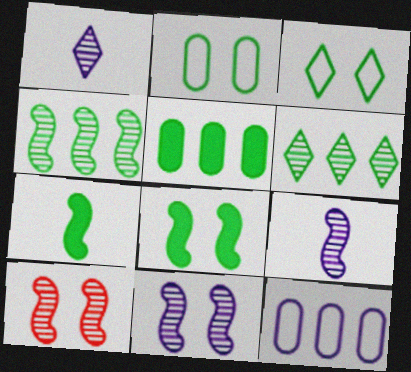[[2, 6, 7], 
[4, 9, 10]]